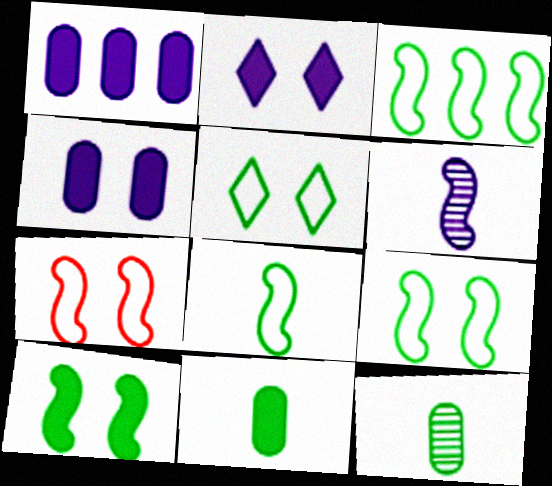[[3, 8, 9]]